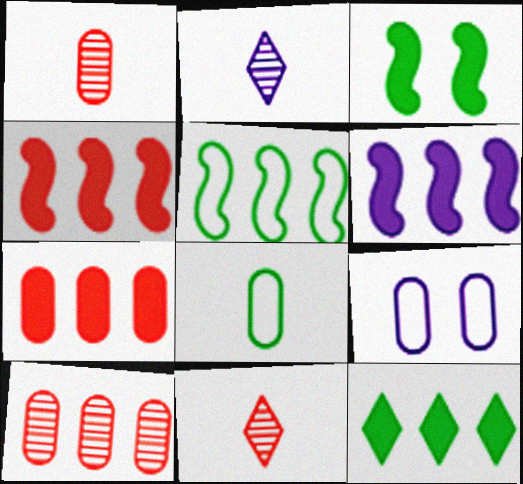[[2, 6, 9], 
[6, 7, 12]]